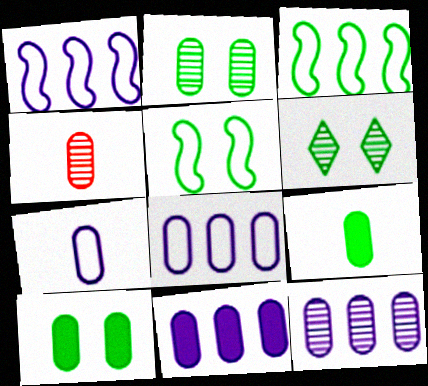[[2, 4, 12], 
[3, 6, 9], 
[4, 7, 9], 
[4, 8, 10], 
[5, 6, 10], 
[8, 11, 12]]